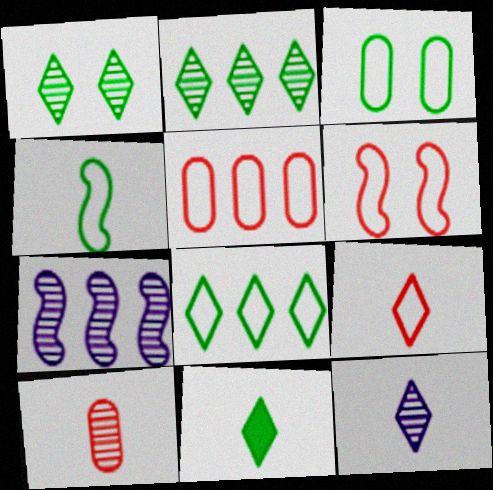[[1, 7, 10], 
[1, 8, 11], 
[3, 4, 8], 
[5, 6, 9], 
[9, 11, 12]]